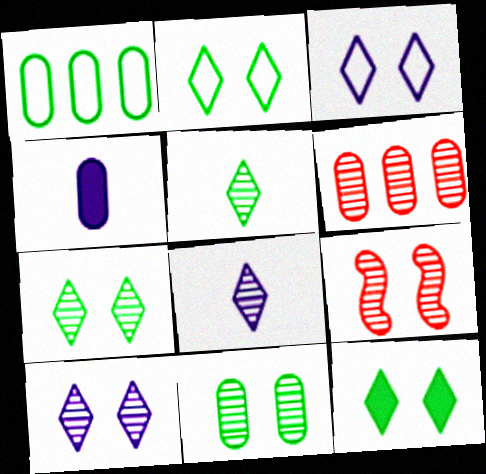[[2, 7, 12], 
[9, 10, 11]]